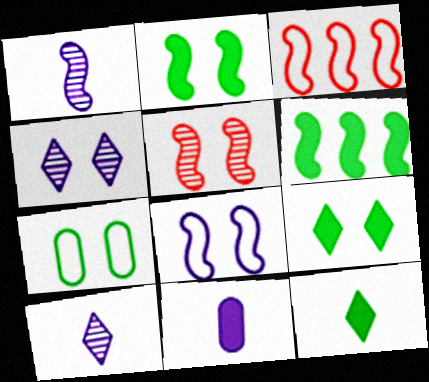[[1, 2, 3], 
[2, 5, 8]]